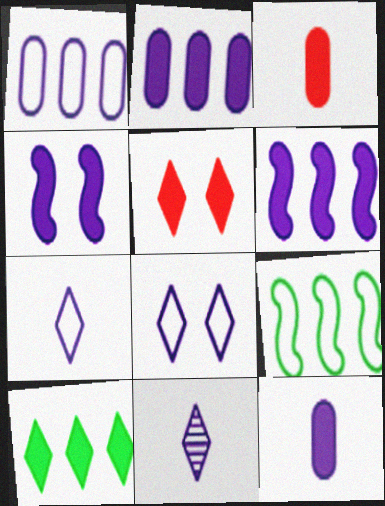[[1, 4, 11], 
[3, 4, 10]]